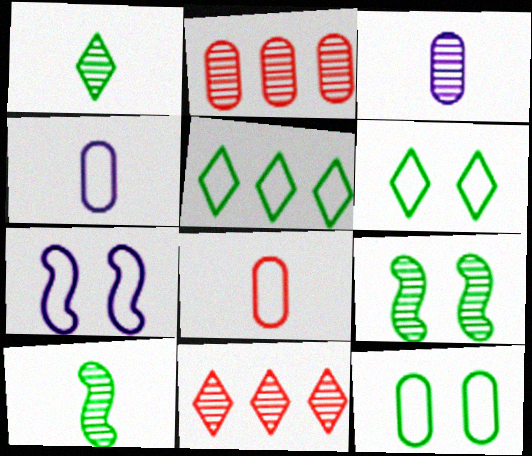[[3, 9, 11], 
[5, 7, 8]]